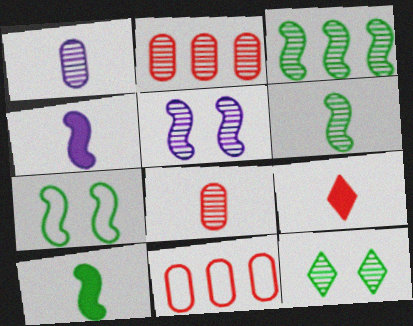[[3, 7, 10], 
[4, 11, 12]]